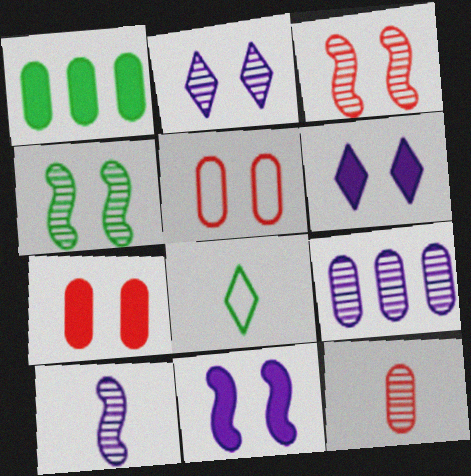[[1, 4, 8], 
[2, 9, 10], 
[4, 5, 6]]